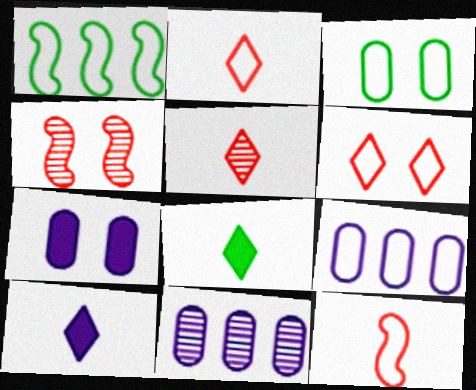[[1, 5, 7], 
[4, 8, 9]]